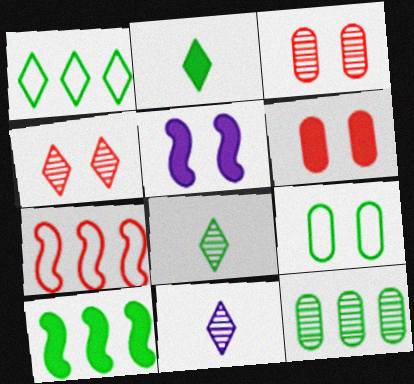[[1, 10, 12], 
[4, 5, 9], 
[8, 9, 10]]